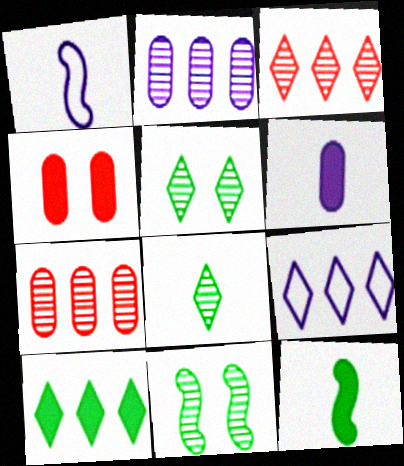[[3, 9, 10]]